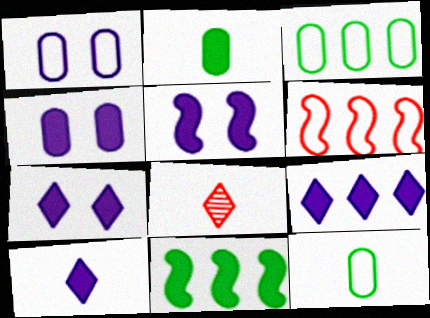[[1, 8, 11], 
[3, 5, 8], 
[4, 5, 7], 
[7, 9, 10]]